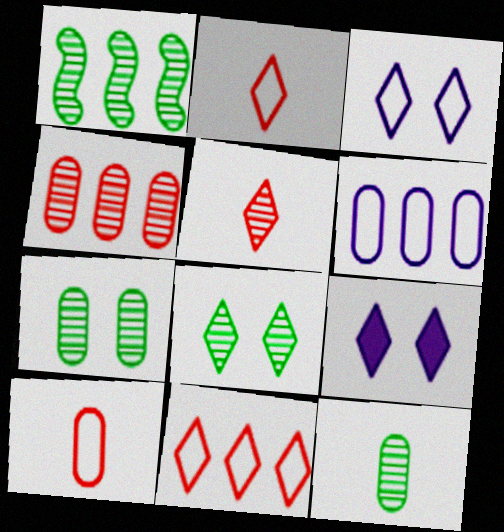[[1, 8, 12], 
[1, 9, 10]]